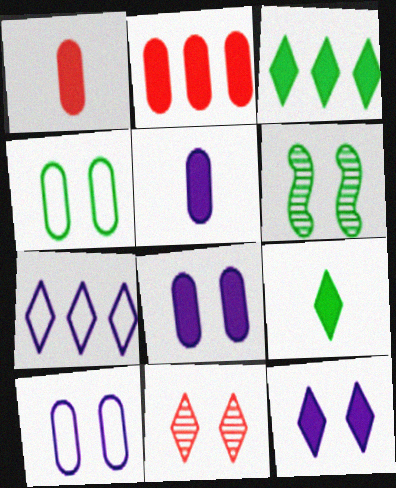[[1, 6, 7], 
[7, 9, 11]]